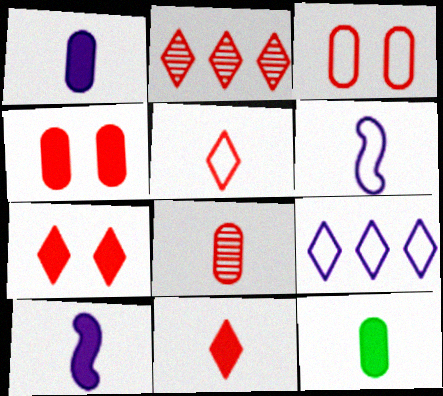[[2, 5, 7], 
[10, 11, 12]]